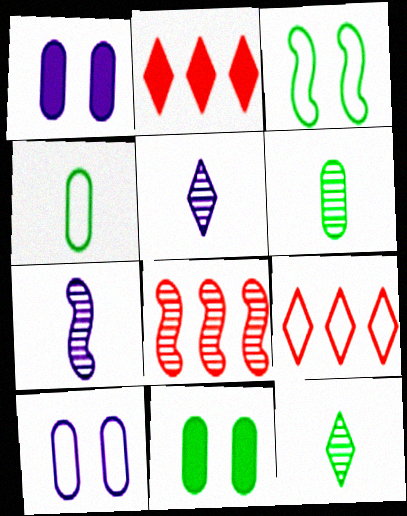[[7, 9, 11]]